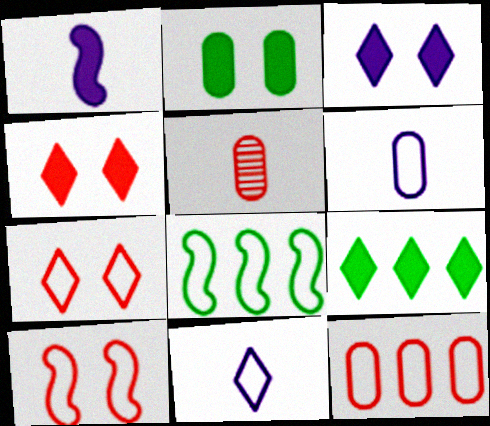[[3, 5, 8], 
[6, 7, 8]]